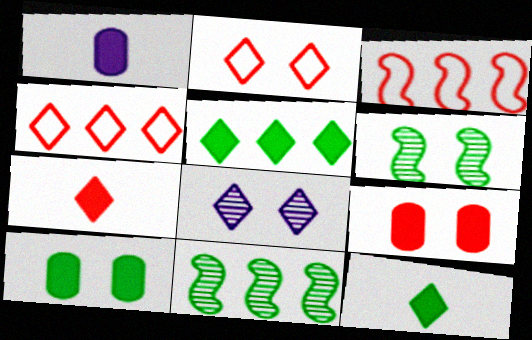[[1, 2, 11], 
[1, 4, 6], 
[4, 8, 12]]